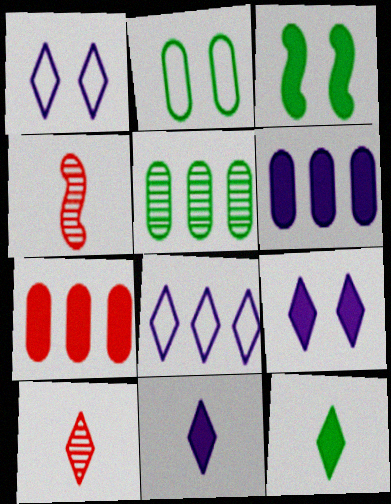[[3, 7, 11]]